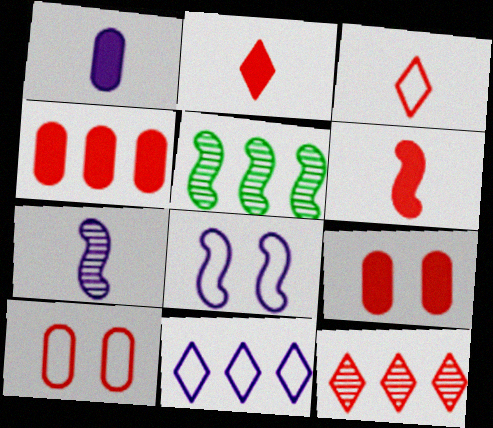[[4, 5, 11], 
[5, 6, 8], 
[6, 10, 12]]